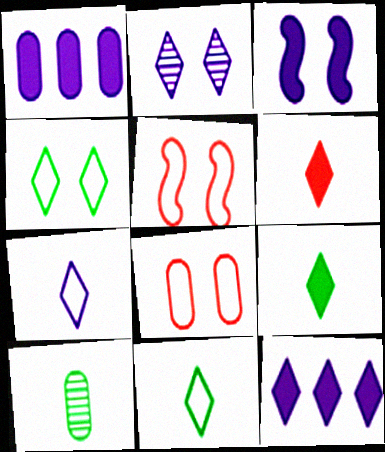[[1, 8, 10], 
[2, 7, 12], 
[5, 10, 12]]